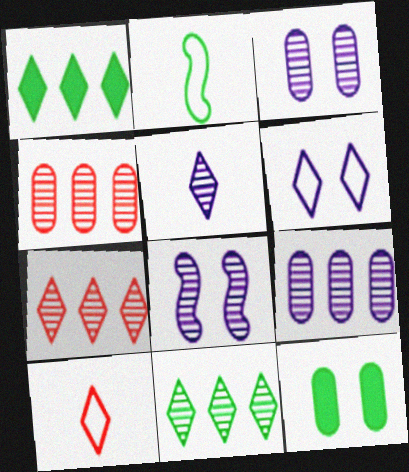[[2, 11, 12], 
[5, 8, 9]]